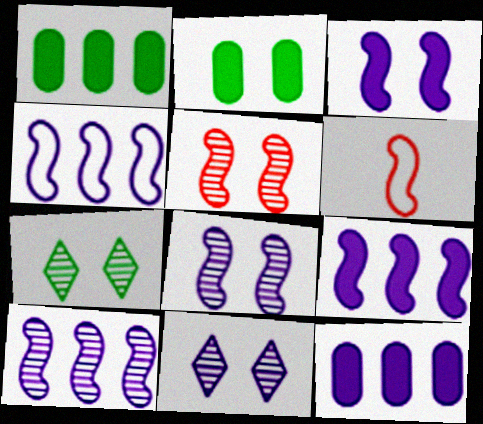[[1, 6, 11], 
[4, 9, 10], 
[6, 7, 12]]